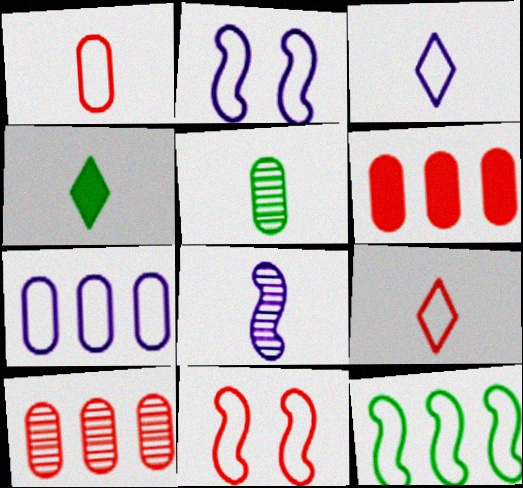[[1, 4, 8], 
[2, 3, 7], 
[2, 4, 10]]